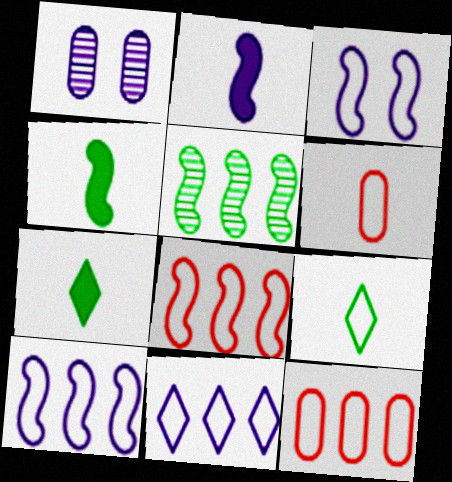[[1, 2, 11], 
[1, 7, 8], 
[3, 9, 12]]